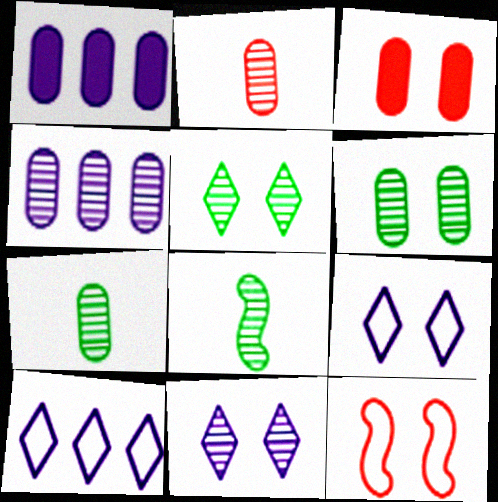[[2, 4, 6], 
[3, 8, 10]]